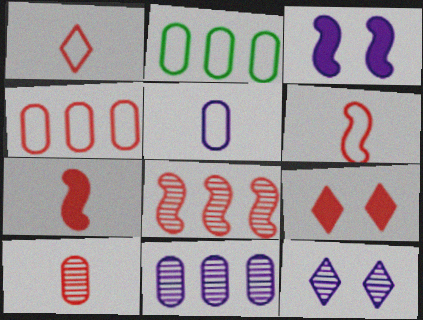[[1, 7, 10], 
[2, 7, 12]]